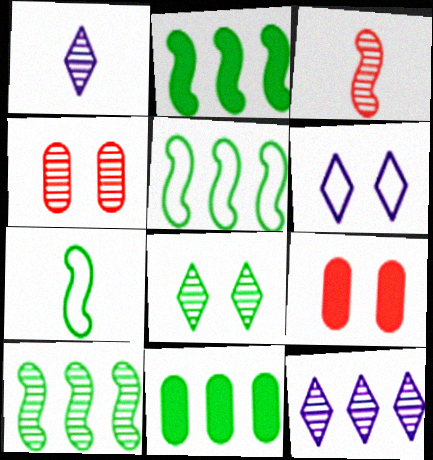[[1, 4, 10], 
[1, 5, 9], 
[2, 5, 10], 
[3, 6, 11], 
[7, 8, 11], 
[7, 9, 12]]